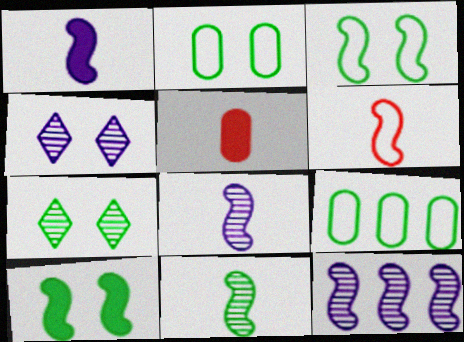[[1, 6, 11], 
[2, 7, 10], 
[6, 10, 12]]